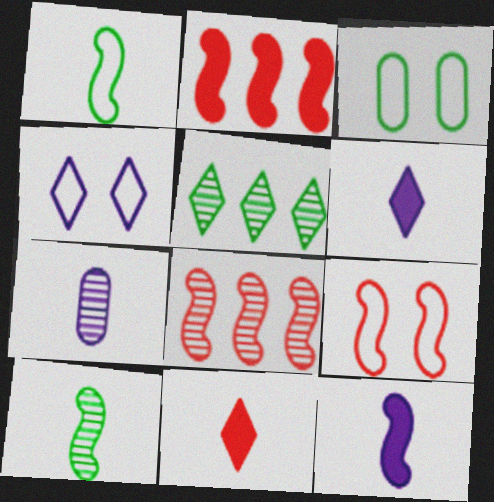[[1, 7, 11], 
[3, 4, 9], 
[3, 6, 8], 
[4, 5, 11]]